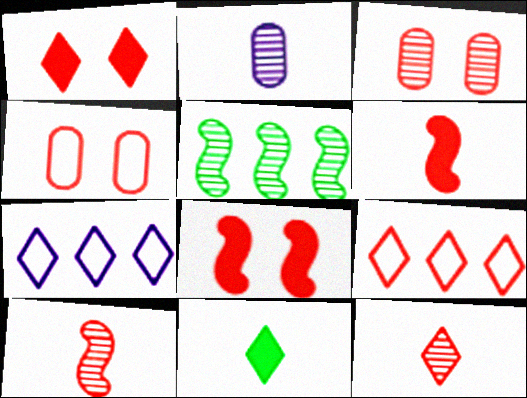[[1, 9, 12], 
[3, 6, 9]]